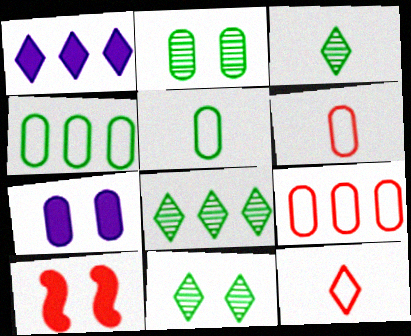[[1, 11, 12], 
[3, 8, 11]]